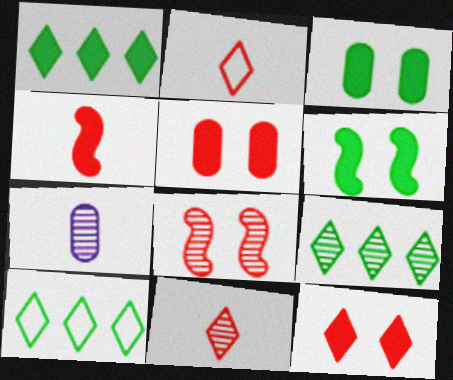[[1, 9, 10], 
[7, 8, 9]]